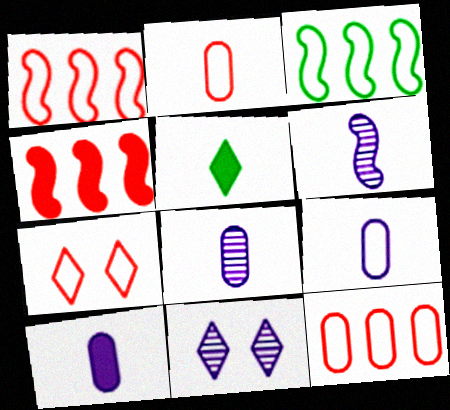[[1, 2, 7], 
[2, 5, 6], 
[3, 7, 9], 
[8, 9, 10]]